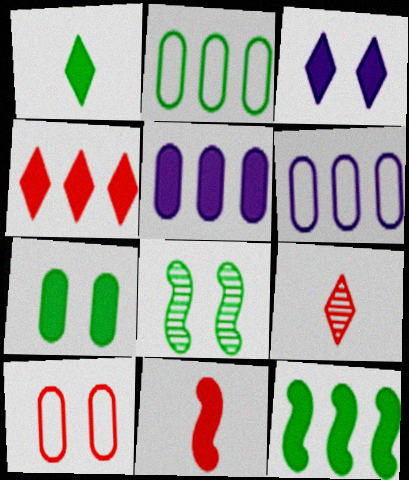[[1, 2, 8], 
[1, 3, 4], 
[1, 7, 12], 
[3, 8, 10], 
[4, 5, 12]]